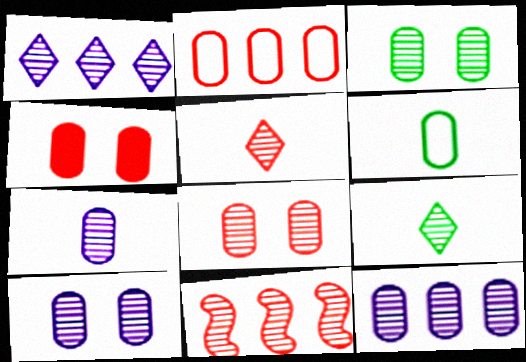[[3, 8, 10], 
[4, 6, 12], 
[5, 8, 11], 
[7, 10, 12], 
[9, 10, 11]]